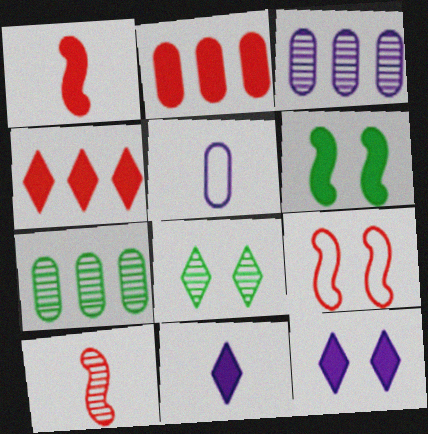[[2, 6, 11], 
[3, 8, 10], 
[7, 9, 11]]